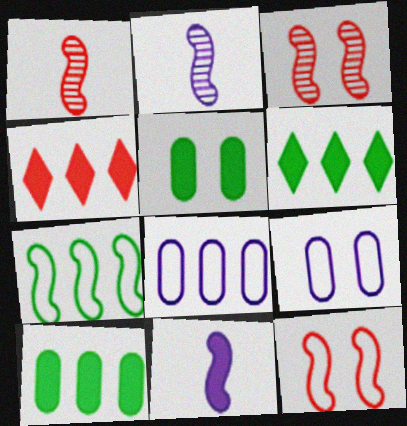[[1, 6, 9], 
[3, 7, 11], 
[4, 5, 11]]